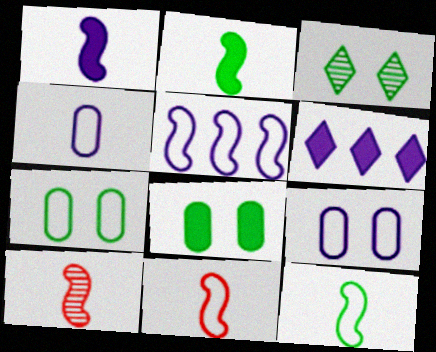[[1, 10, 12], 
[6, 7, 10]]